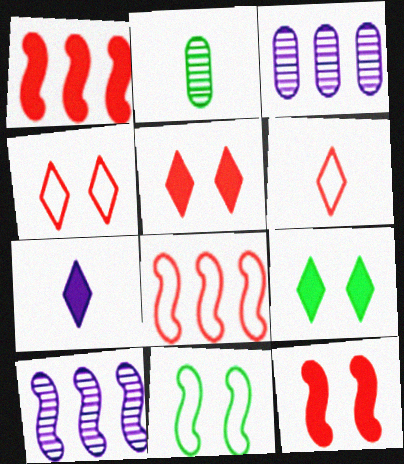[]